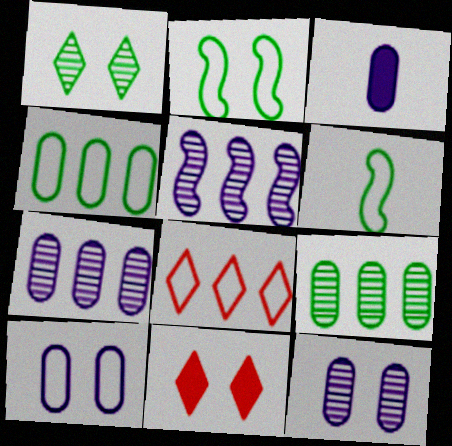[[2, 11, 12], 
[3, 7, 10], 
[6, 7, 11], 
[6, 8, 10]]